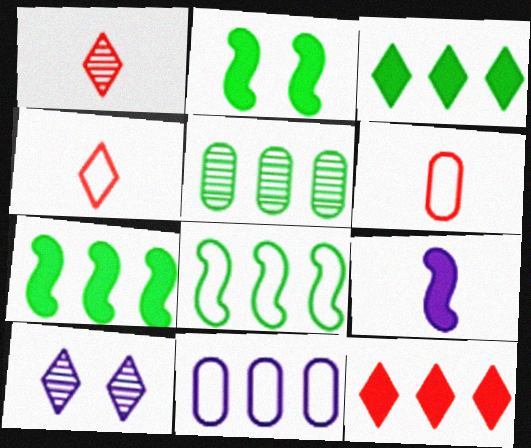[[1, 2, 11], 
[3, 4, 10], 
[3, 5, 8], 
[6, 7, 10], 
[9, 10, 11]]